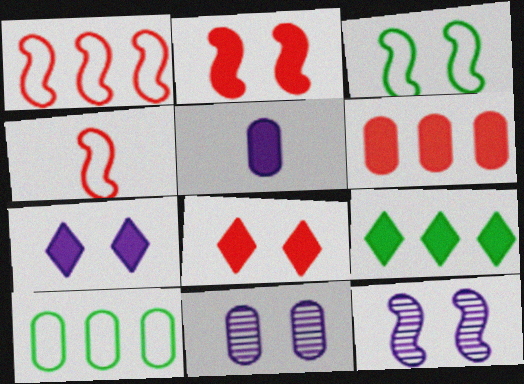[[2, 3, 12], 
[2, 5, 9], 
[3, 8, 11], 
[4, 9, 11]]